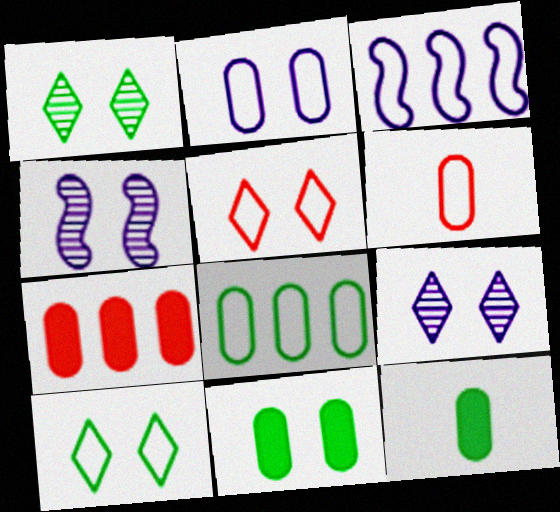[[2, 6, 8], 
[3, 6, 10], 
[4, 5, 11]]